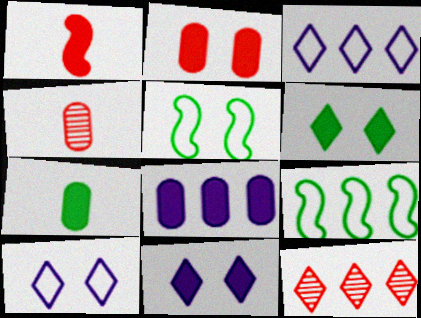[[1, 6, 8], 
[2, 7, 8], 
[4, 9, 11], 
[8, 9, 12]]